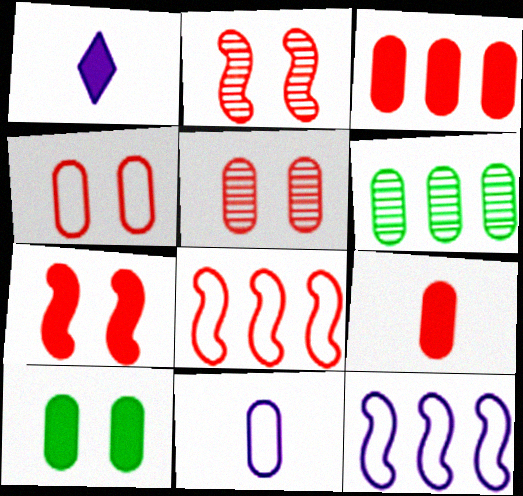[]